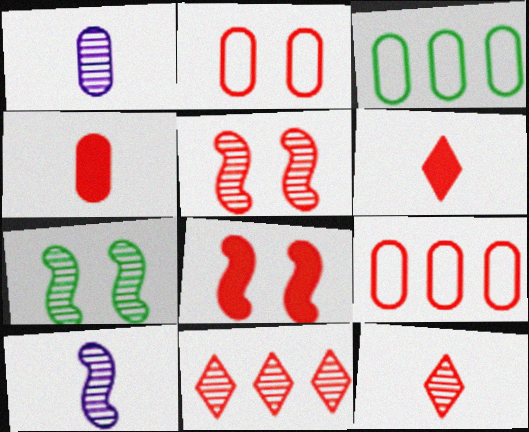[[1, 7, 11], 
[5, 6, 9], 
[8, 9, 12]]